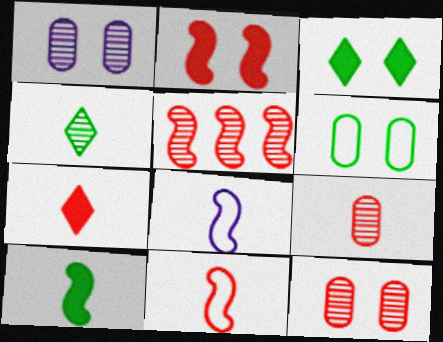[[1, 4, 5], 
[2, 5, 11], 
[7, 9, 11]]